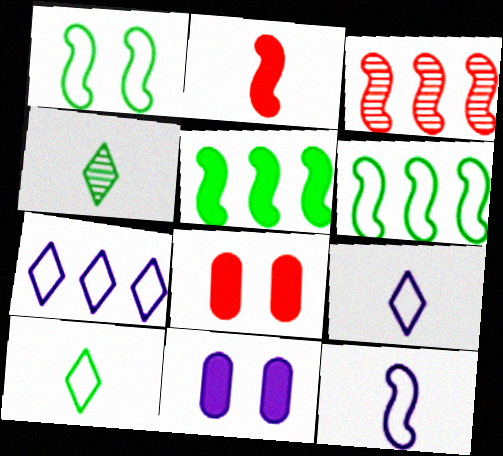[[3, 10, 11]]